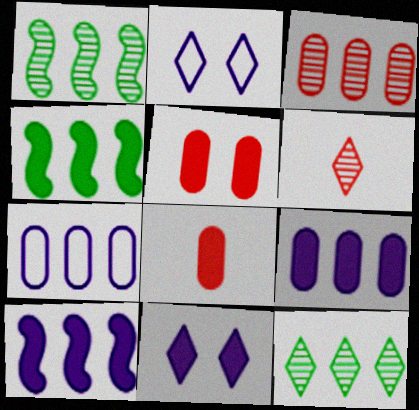[[1, 2, 8], 
[4, 8, 11]]